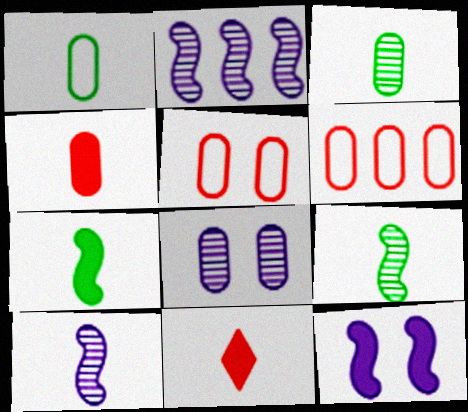[[1, 10, 11]]